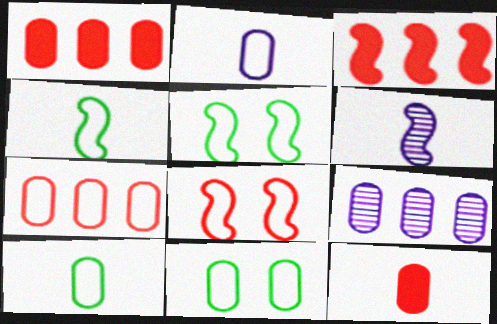[[2, 7, 11], 
[3, 5, 6], 
[9, 11, 12]]